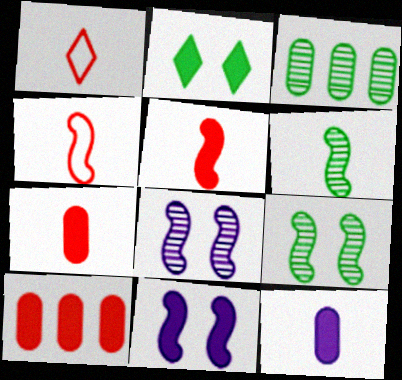[[1, 3, 11], 
[1, 6, 12]]